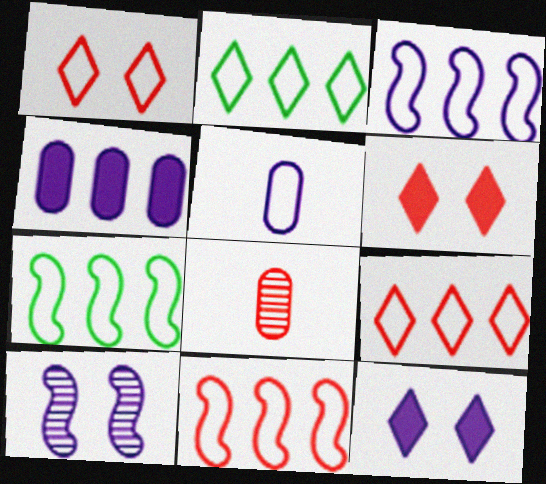[[1, 5, 7], 
[3, 7, 11], 
[6, 8, 11], 
[7, 8, 12]]